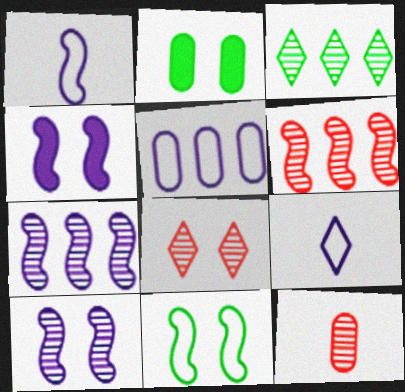[[1, 4, 7], 
[2, 5, 12], 
[2, 6, 9], 
[3, 10, 12], 
[6, 8, 12]]